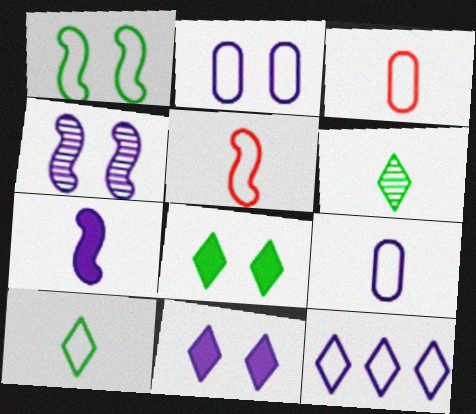[[1, 3, 12], 
[2, 4, 11], 
[3, 6, 7], 
[5, 9, 10]]